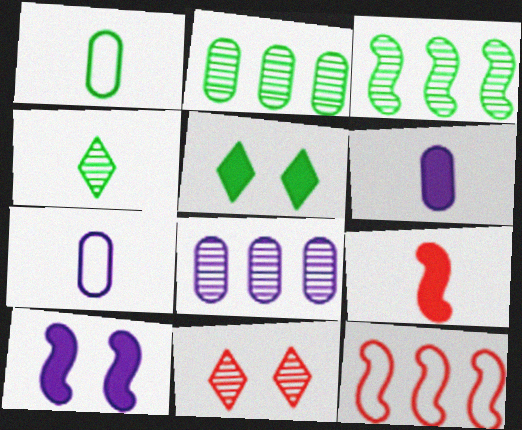[[1, 3, 5], 
[4, 7, 9]]